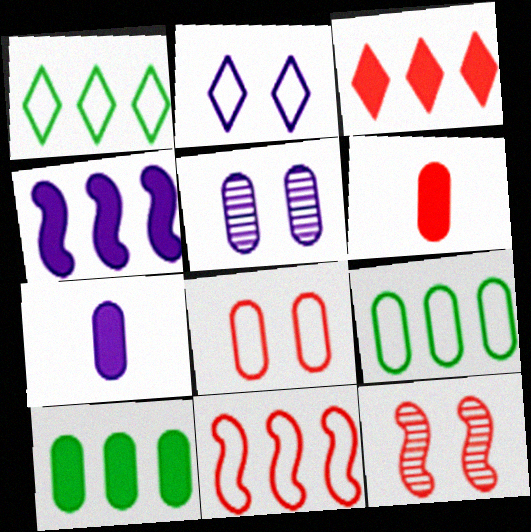[[1, 7, 12], 
[3, 4, 10], 
[5, 6, 9]]